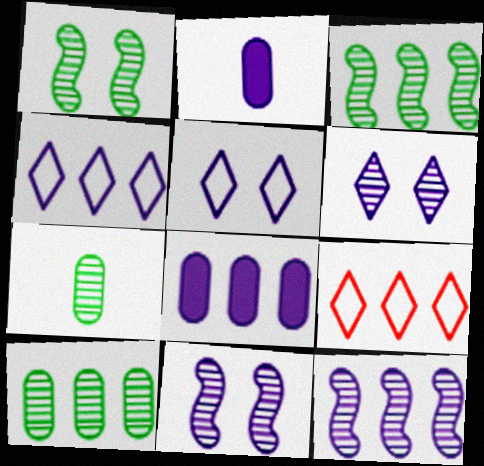[[1, 2, 9], 
[2, 4, 11], 
[2, 5, 12], 
[3, 8, 9], 
[4, 8, 12]]